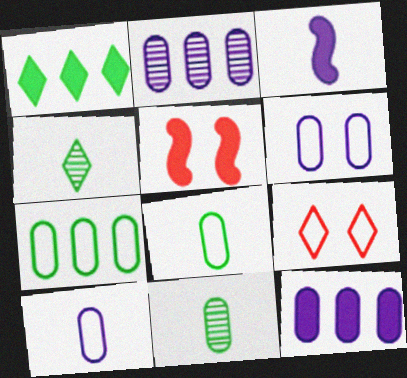[]